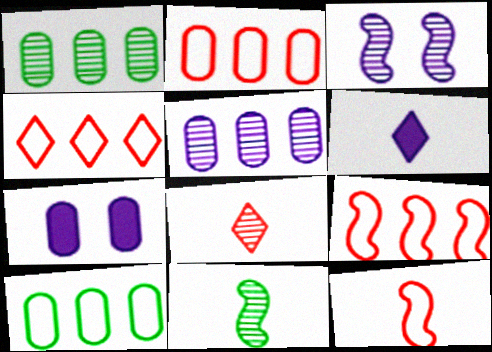[[1, 3, 8], 
[2, 4, 9], 
[4, 7, 11]]